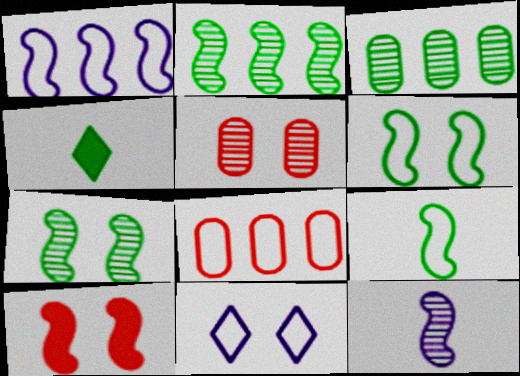[[1, 4, 5], 
[3, 4, 6], 
[8, 9, 11]]